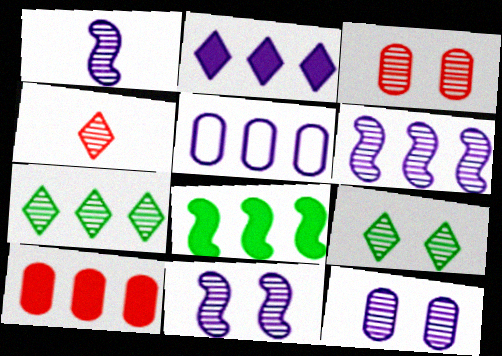[[1, 3, 7], 
[1, 6, 11], 
[2, 5, 6], 
[2, 8, 10], 
[3, 9, 11]]